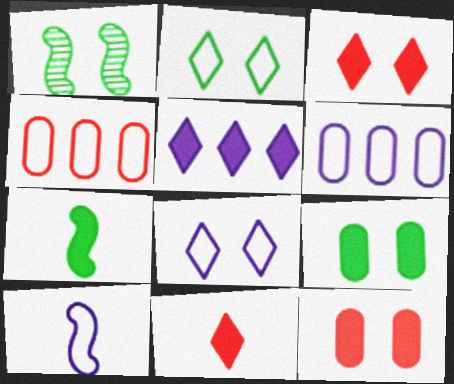[[1, 2, 9], 
[1, 6, 11], 
[1, 8, 12], 
[2, 4, 10], 
[5, 7, 12], 
[6, 8, 10]]